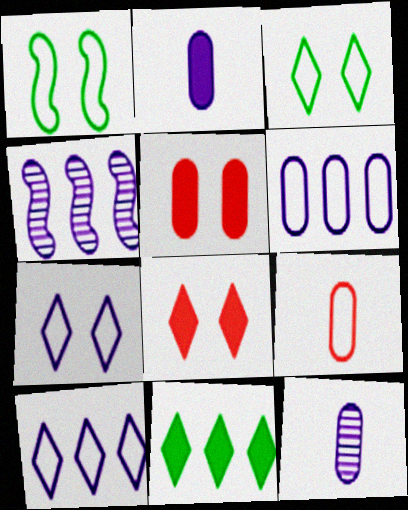[[1, 9, 10], 
[2, 4, 7]]